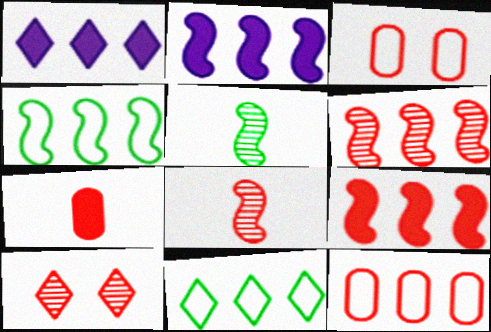[[1, 3, 5], 
[2, 4, 6]]